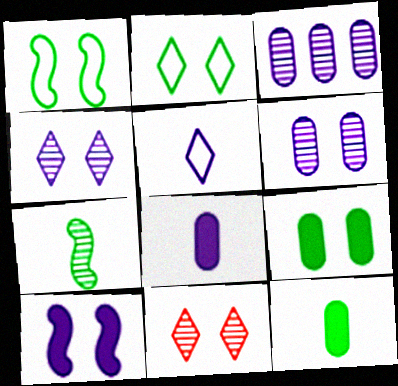[[3, 5, 10], 
[3, 7, 11]]